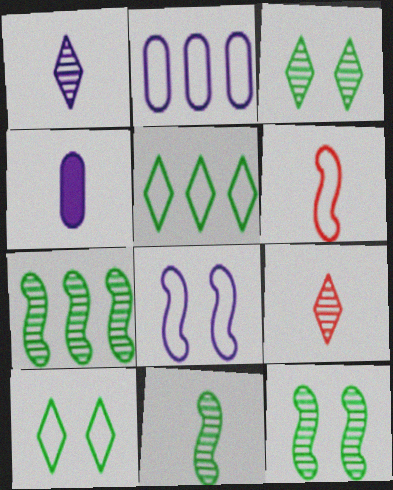[[2, 6, 10], 
[7, 11, 12]]